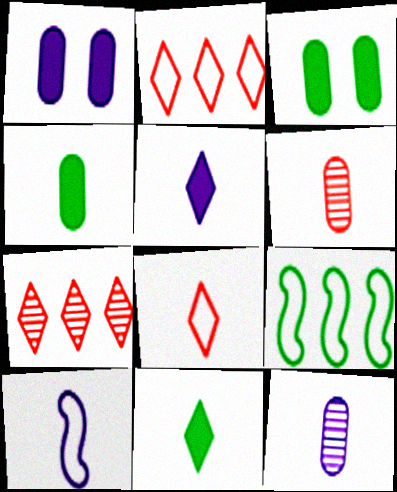[[3, 7, 10], 
[5, 10, 12], 
[6, 10, 11]]